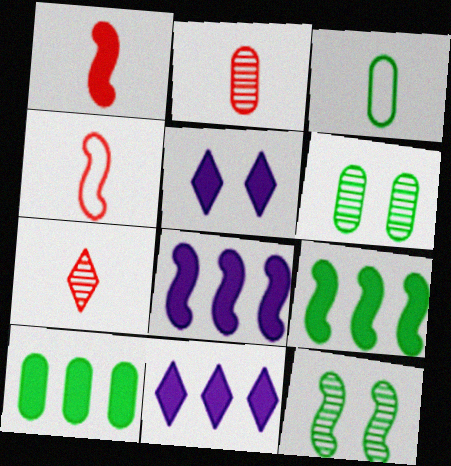[[1, 5, 10], 
[3, 6, 10], 
[4, 6, 11], 
[4, 8, 12]]